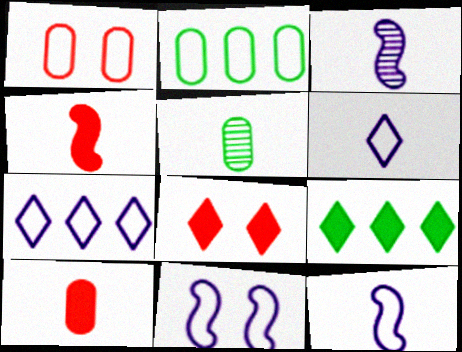[[1, 3, 9], 
[2, 3, 8], 
[4, 5, 6]]